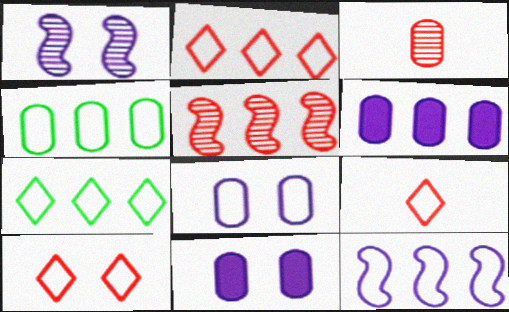[[2, 4, 12], 
[2, 9, 10], 
[3, 4, 11], 
[5, 6, 7]]